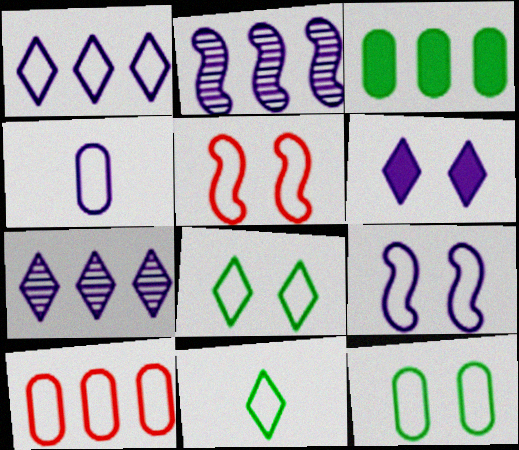[[1, 4, 9], 
[2, 4, 6], 
[4, 10, 12], 
[9, 10, 11]]